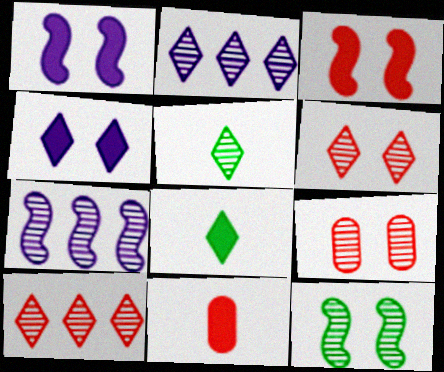[[2, 5, 6], 
[5, 7, 9]]